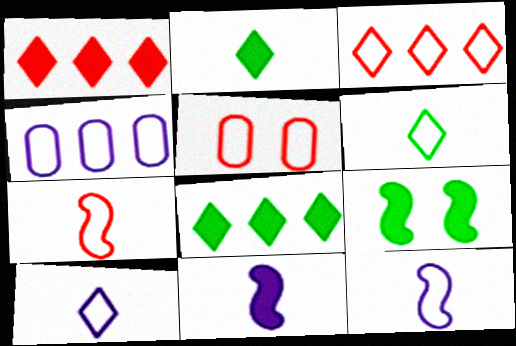[[3, 5, 7]]